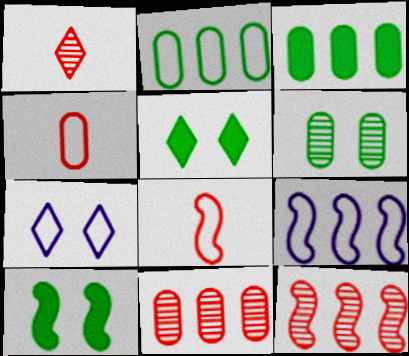[[2, 7, 8]]